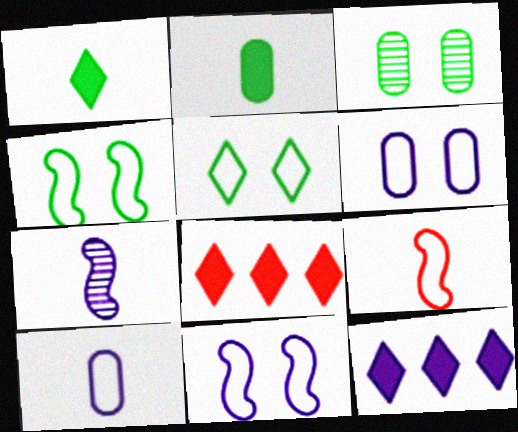[[3, 9, 12], 
[6, 7, 12]]